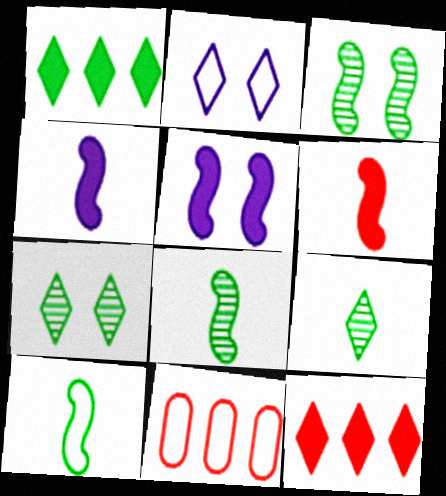[[2, 9, 12], 
[2, 10, 11], 
[4, 7, 11], 
[5, 9, 11]]